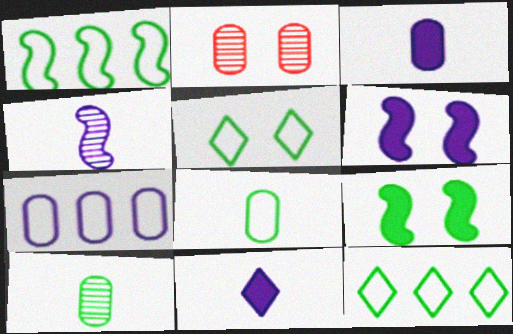[[1, 2, 11], 
[1, 5, 8], 
[2, 5, 6], 
[9, 10, 12]]